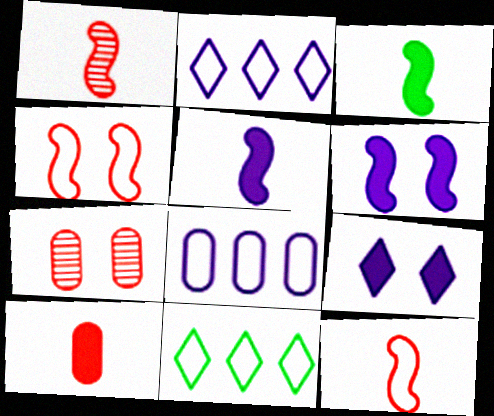[[2, 3, 7], 
[5, 7, 11]]